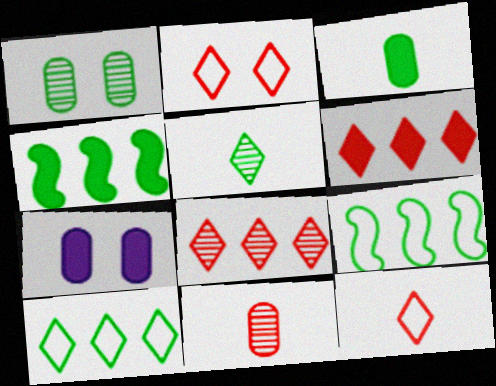[]